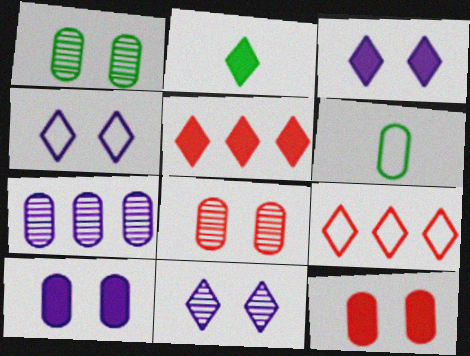[[2, 3, 5], 
[2, 9, 11], 
[3, 4, 11], 
[6, 7, 12]]